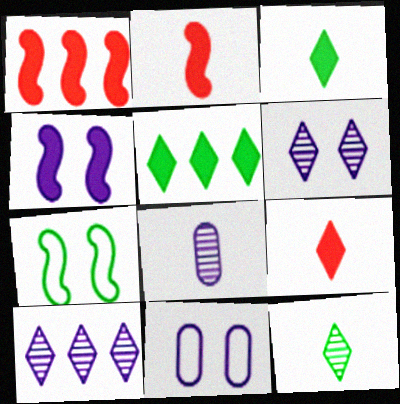[[1, 11, 12], 
[4, 6, 11]]